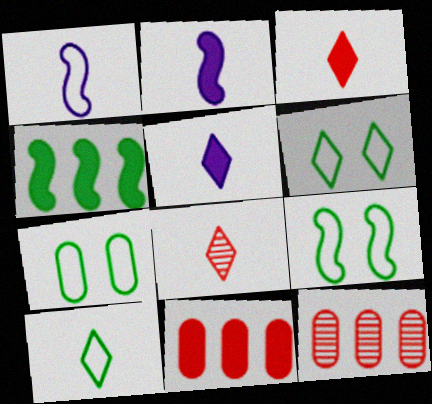[[2, 6, 12], 
[5, 8, 10], 
[5, 9, 12], 
[6, 7, 9]]